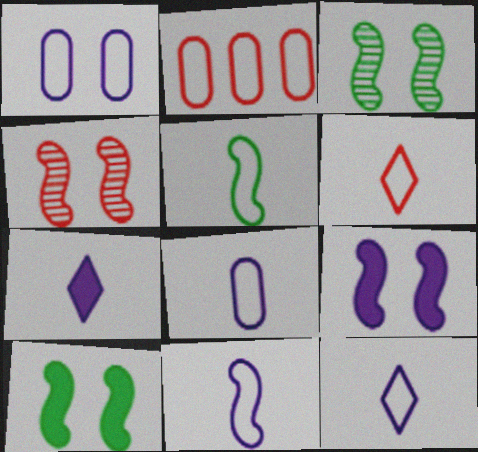[[2, 3, 7], 
[5, 6, 8], 
[8, 11, 12]]